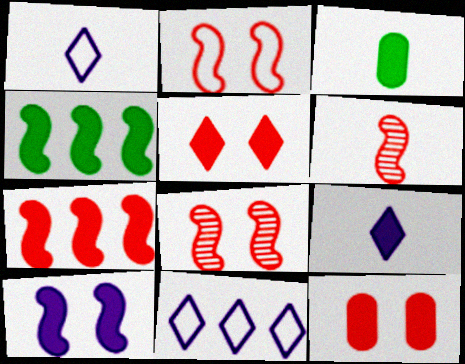[[1, 3, 6], 
[2, 6, 7], 
[3, 8, 11], 
[4, 9, 12]]